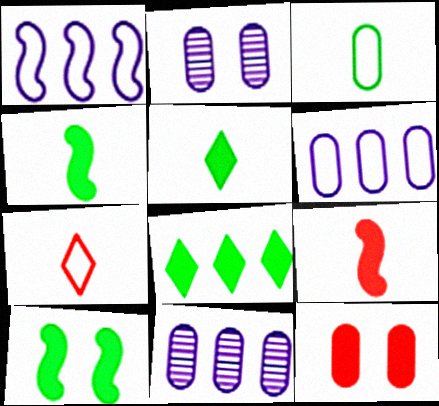[[3, 11, 12], 
[7, 10, 11]]